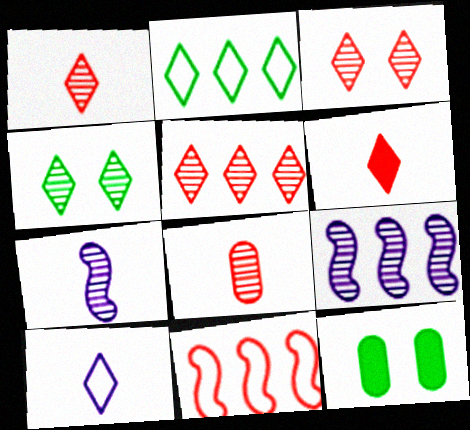[[1, 3, 5], 
[4, 8, 9]]